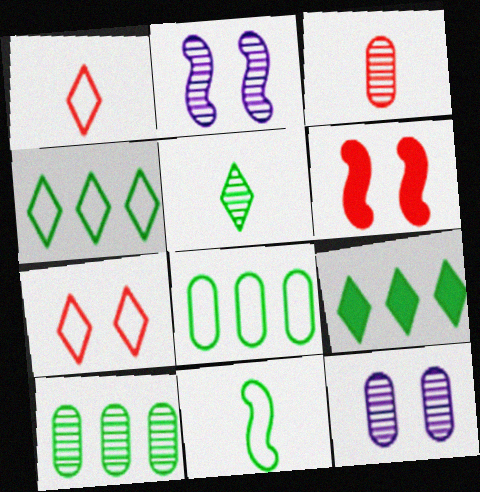[[3, 10, 12]]